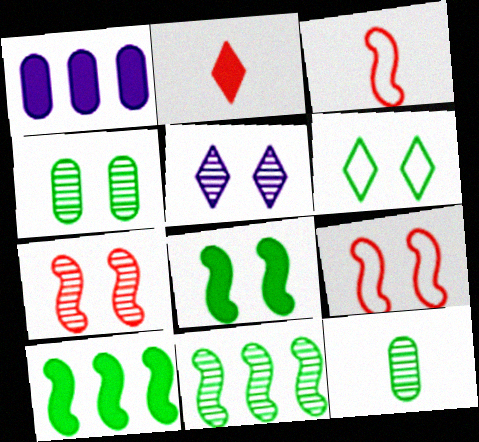[[1, 2, 8], 
[4, 5, 7], 
[4, 6, 8], 
[6, 10, 12]]